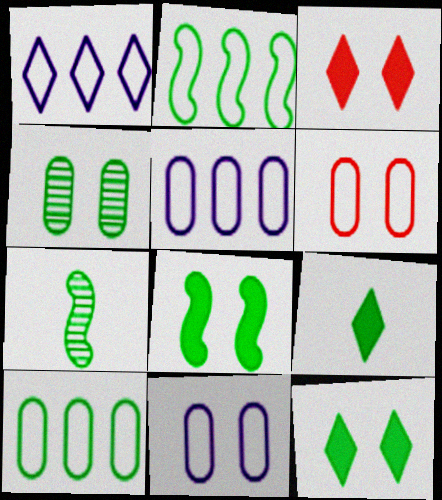[[2, 4, 9], 
[2, 7, 8], 
[3, 5, 7], 
[7, 10, 12]]